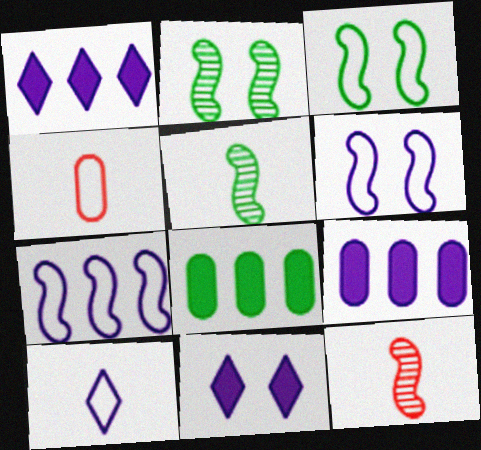[[1, 2, 4]]